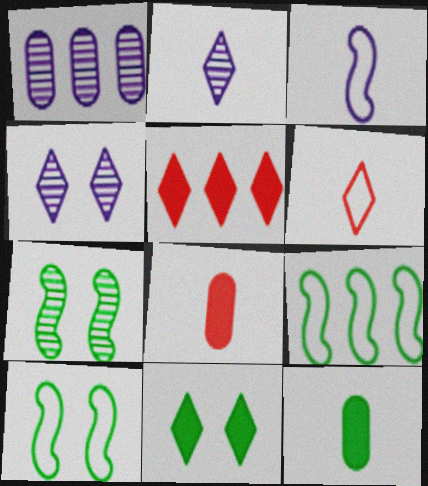[[1, 5, 9], 
[4, 8, 9]]